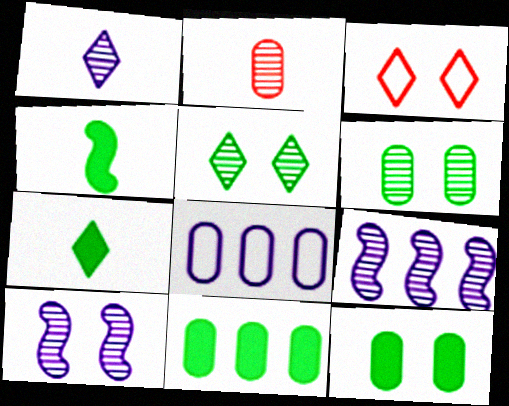[[2, 5, 9], 
[2, 8, 12], 
[3, 10, 12]]